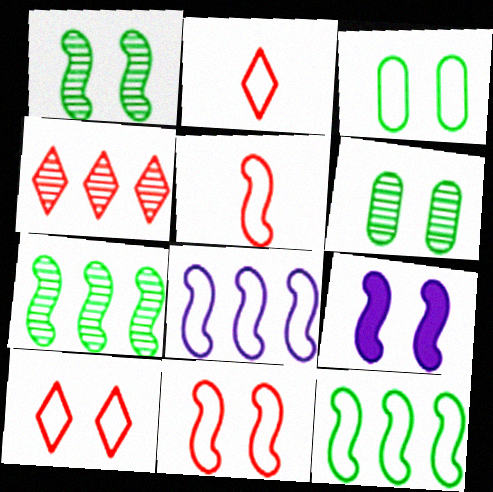[[1, 9, 11], 
[2, 3, 8], 
[5, 7, 9], 
[6, 9, 10]]